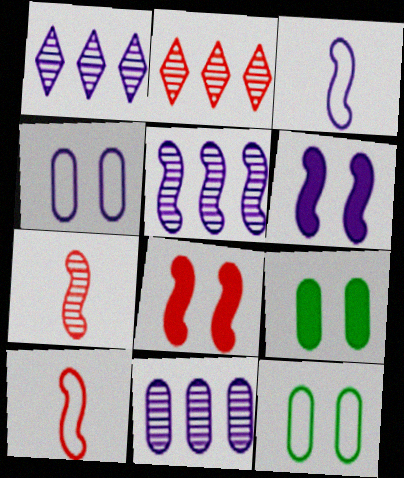[[1, 5, 11], 
[1, 9, 10], 
[2, 3, 9], 
[3, 5, 6]]